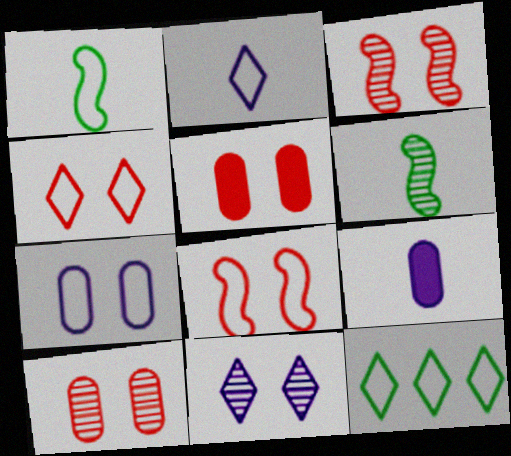[[2, 4, 12], 
[3, 4, 5], 
[3, 9, 12]]